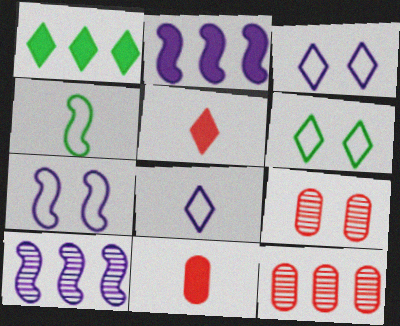[[6, 10, 11]]